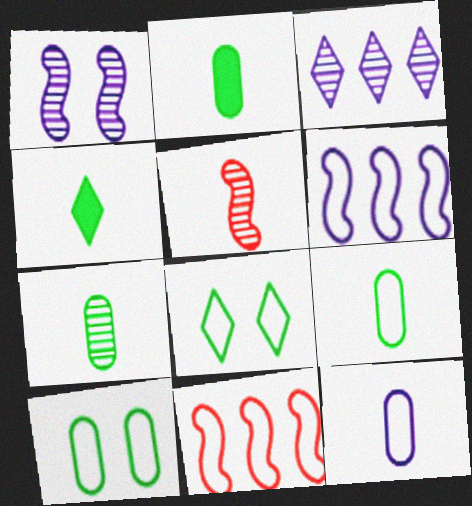[[2, 7, 9], 
[4, 5, 12], 
[8, 11, 12]]